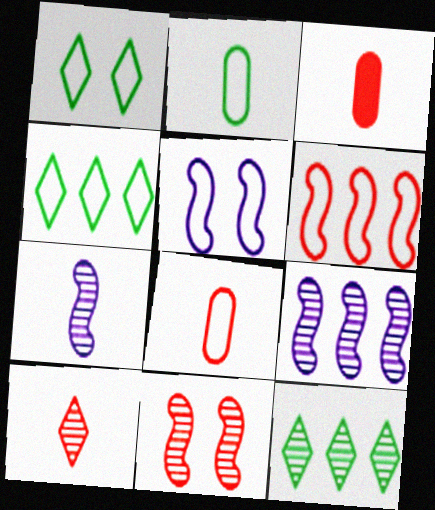[[1, 3, 9], 
[3, 5, 12], 
[4, 5, 8]]